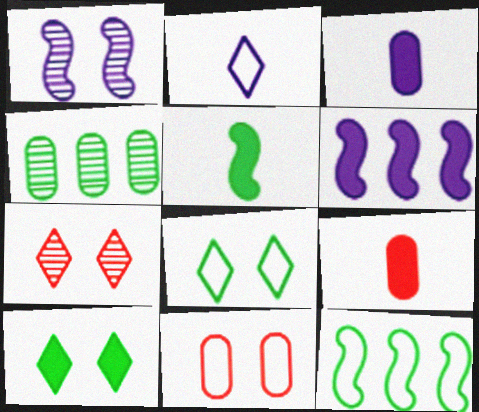[[1, 10, 11], 
[2, 11, 12], 
[3, 4, 11], 
[3, 7, 12], 
[4, 5, 8], 
[6, 9, 10]]